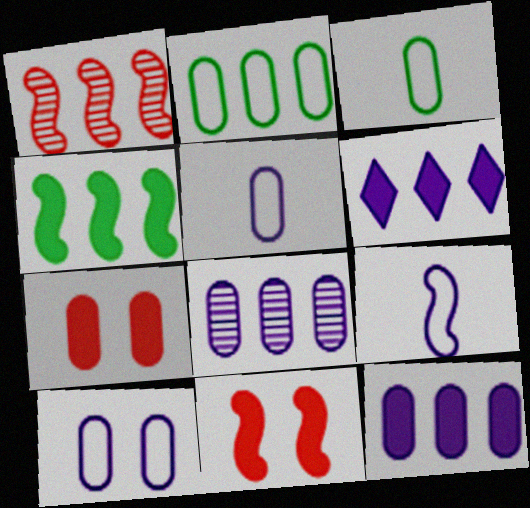[[1, 2, 6], 
[3, 7, 8]]